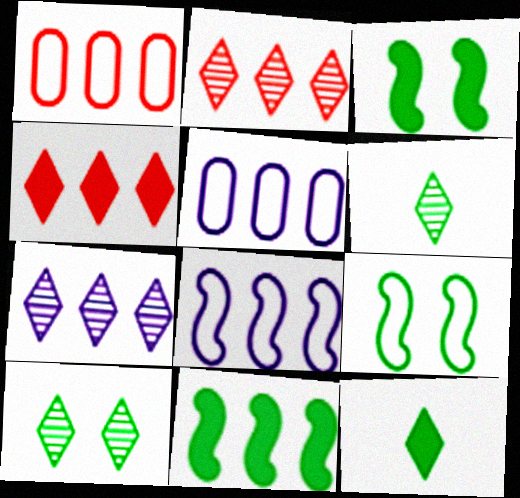[[1, 7, 11], 
[2, 5, 11]]